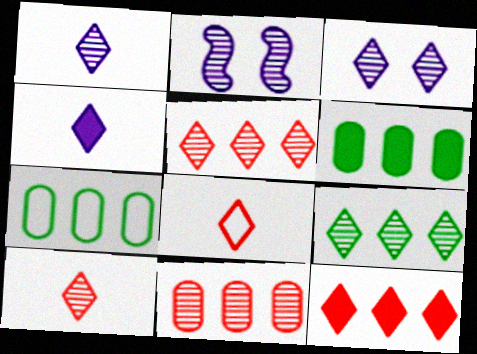[[2, 6, 8], 
[3, 9, 10]]